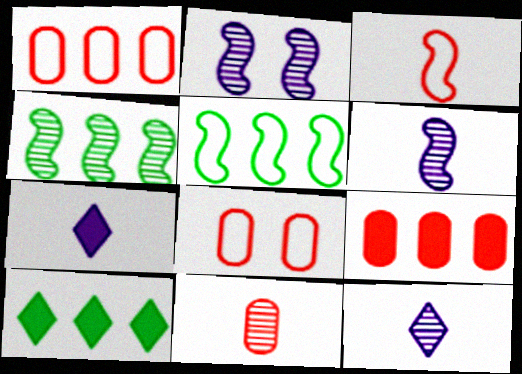[[4, 7, 8], 
[6, 8, 10], 
[8, 9, 11]]